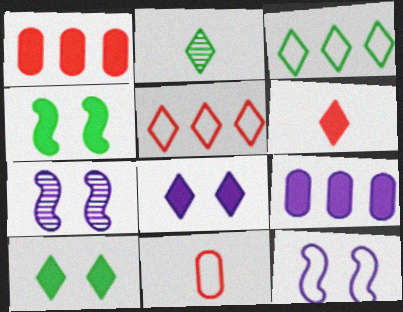[[1, 2, 12], 
[2, 3, 10], 
[2, 5, 8], 
[3, 11, 12], 
[4, 6, 9]]